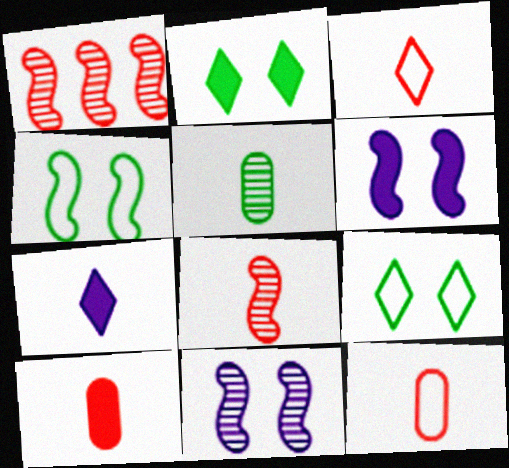[[3, 8, 10]]